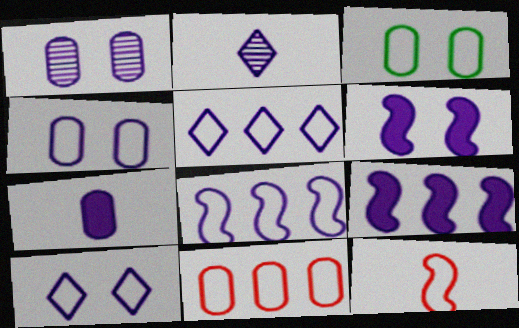[[1, 6, 10], 
[2, 4, 9], 
[3, 5, 12]]